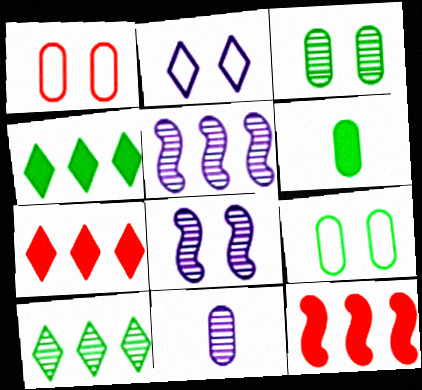[]